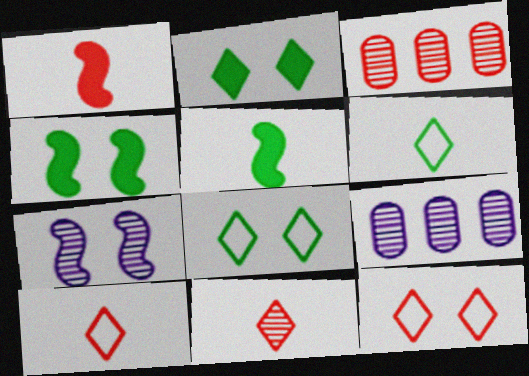[[1, 3, 12], 
[1, 8, 9], 
[4, 9, 10], 
[5, 9, 12]]